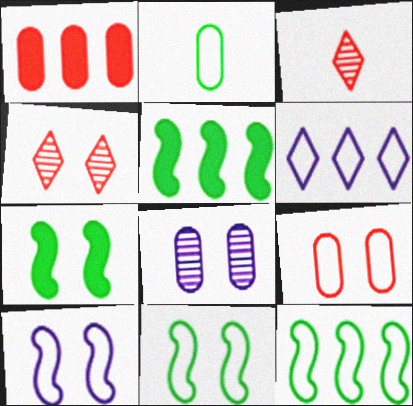[[1, 2, 8]]